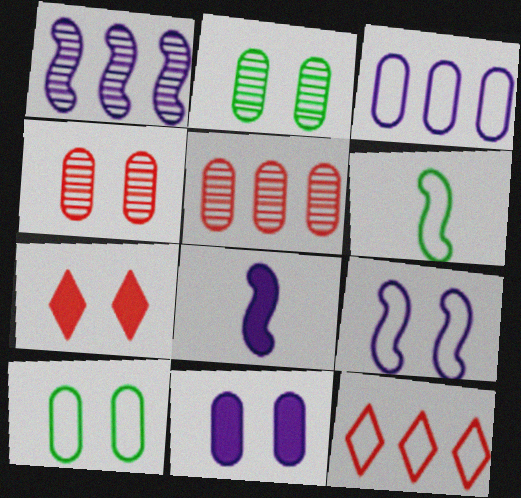[[1, 8, 9], 
[2, 7, 9], 
[2, 8, 12], 
[4, 10, 11]]